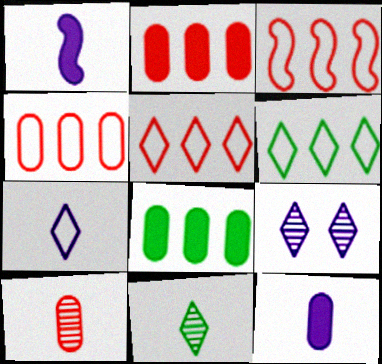[[3, 4, 5]]